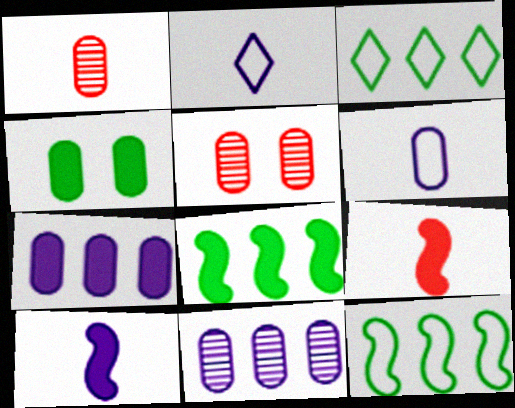[[2, 5, 8], 
[3, 5, 10]]